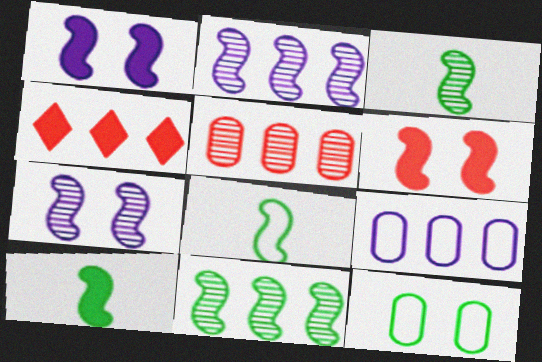[[2, 6, 8], 
[3, 8, 10], 
[4, 9, 11]]